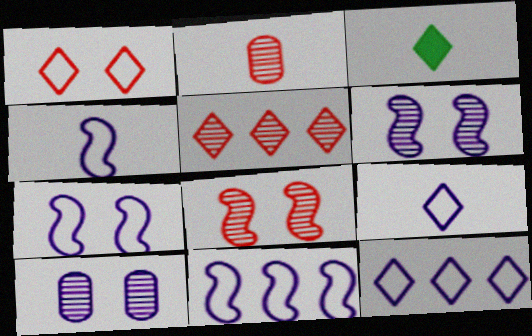[[2, 3, 4], 
[2, 5, 8], 
[4, 7, 11]]